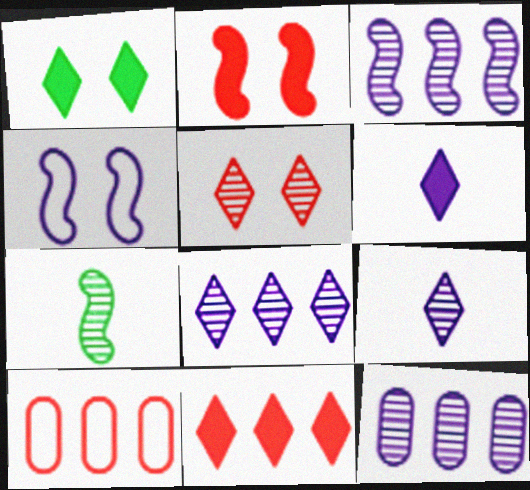[[1, 6, 11], 
[3, 8, 12], 
[4, 6, 12], 
[5, 7, 12]]